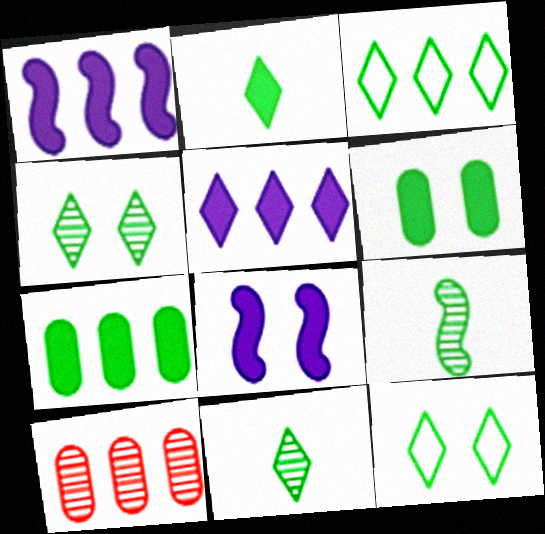[[1, 3, 10], 
[2, 3, 4], 
[3, 6, 9], 
[7, 9, 12]]